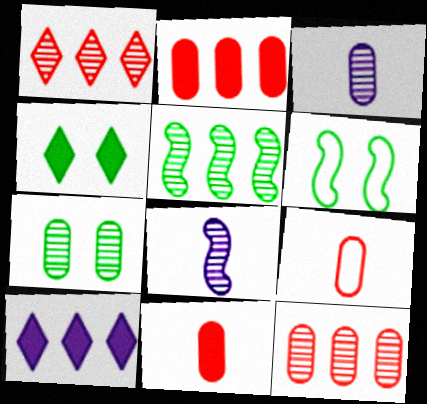[[1, 7, 8], 
[3, 7, 12], 
[4, 6, 7]]